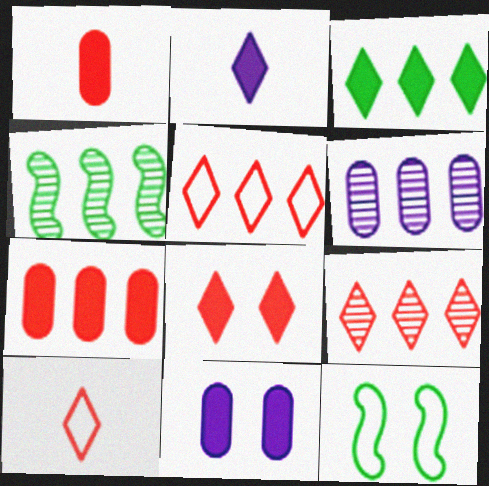[[2, 3, 8], 
[4, 6, 9], 
[4, 10, 11], 
[8, 9, 10]]